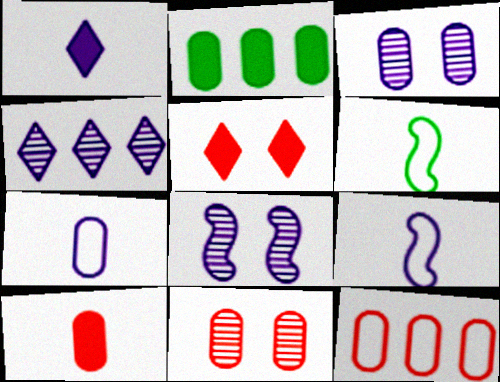[[2, 7, 11], 
[10, 11, 12]]